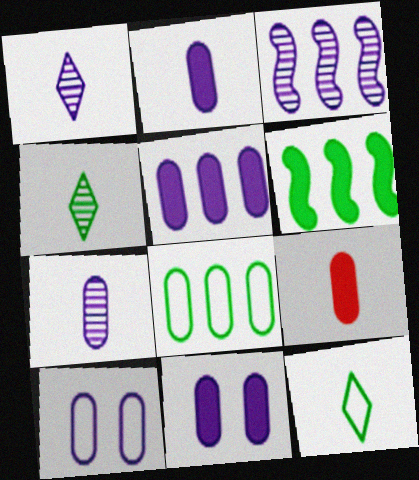[[2, 5, 11], 
[5, 7, 10]]